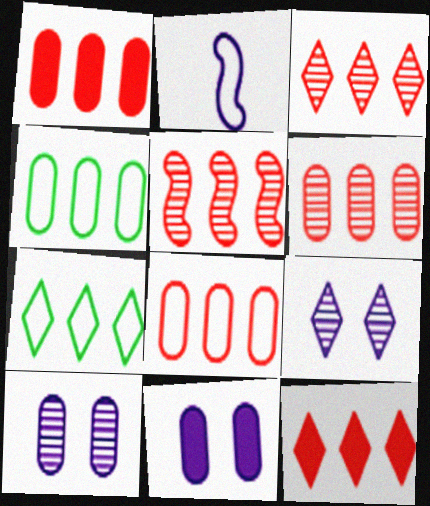[[1, 6, 8], 
[3, 5, 6], 
[5, 8, 12]]